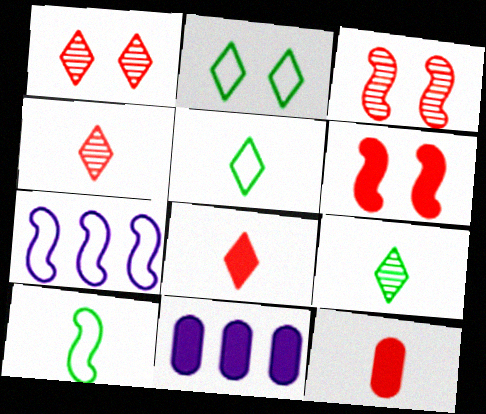[[1, 10, 11], 
[3, 5, 11]]